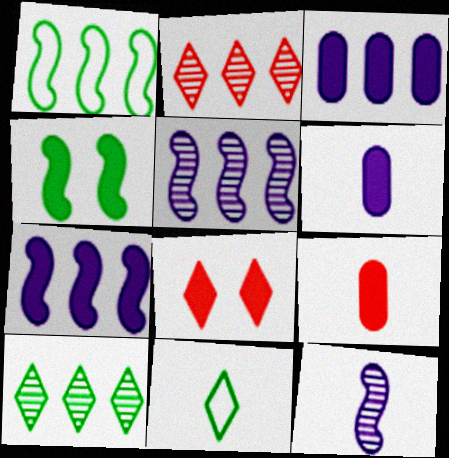[[1, 2, 3], 
[9, 11, 12]]